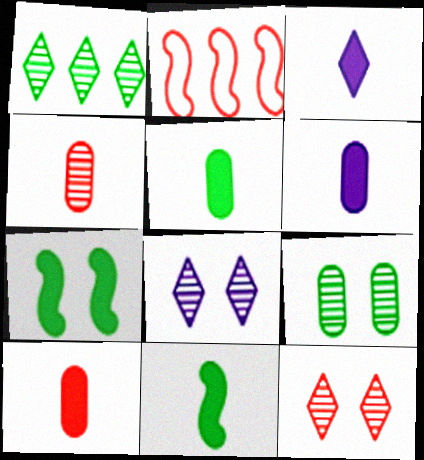[[2, 3, 9], 
[2, 5, 8], 
[2, 10, 12], 
[3, 10, 11], 
[5, 6, 10]]